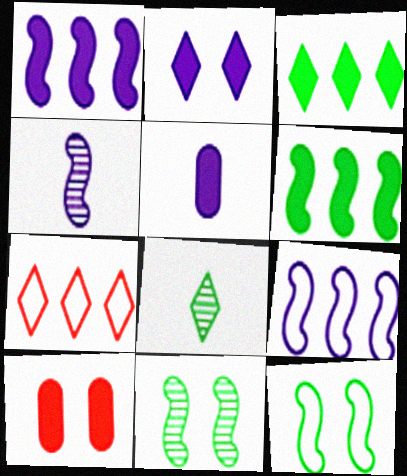[[1, 2, 5], 
[2, 7, 8], 
[5, 7, 11], 
[8, 9, 10]]